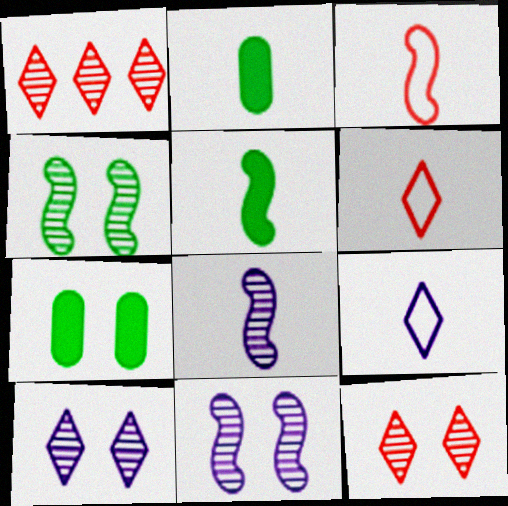[[2, 6, 8], 
[3, 5, 8]]